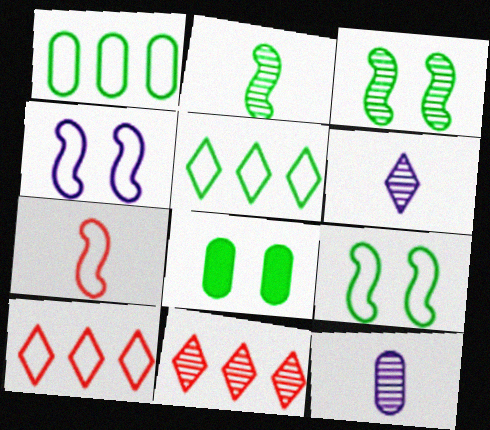[[2, 5, 8], 
[3, 11, 12]]